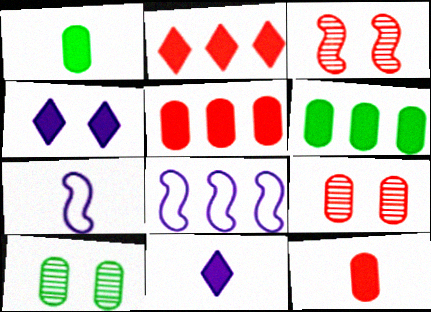[[2, 7, 10]]